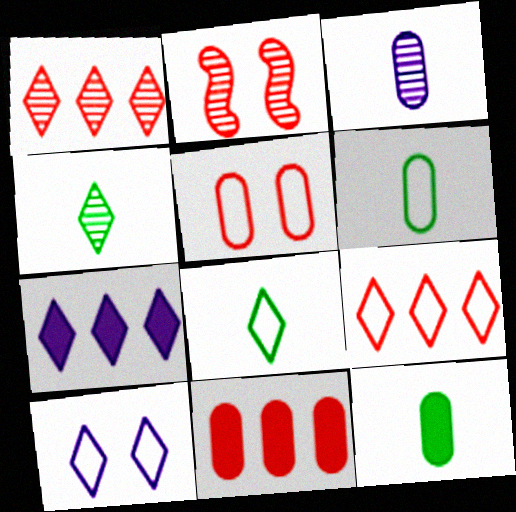[[2, 6, 7], 
[8, 9, 10]]